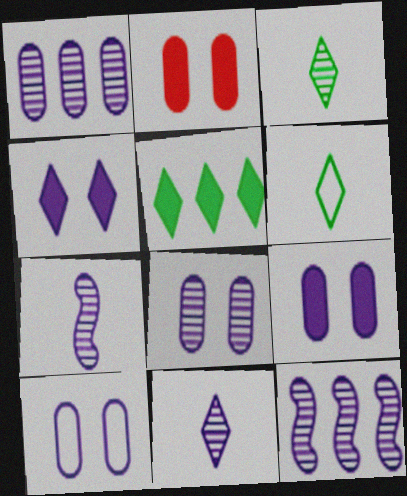[[2, 6, 12], 
[8, 9, 10], 
[8, 11, 12]]